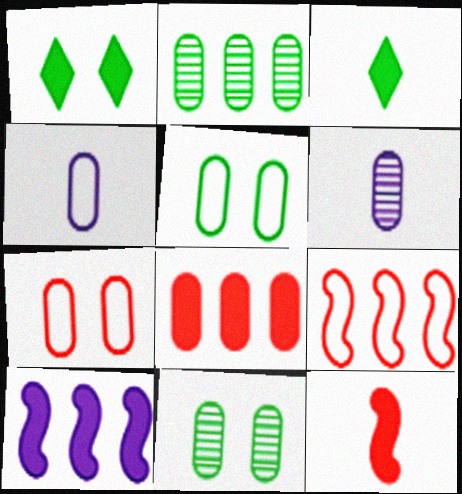[[1, 6, 9], 
[4, 8, 11], 
[5, 6, 8]]